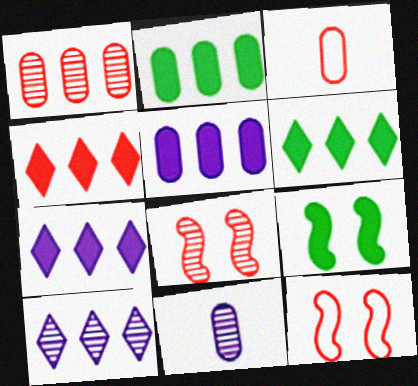[[3, 4, 8], 
[3, 9, 10], 
[4, 6, 7], 
[6, 11, 12]]